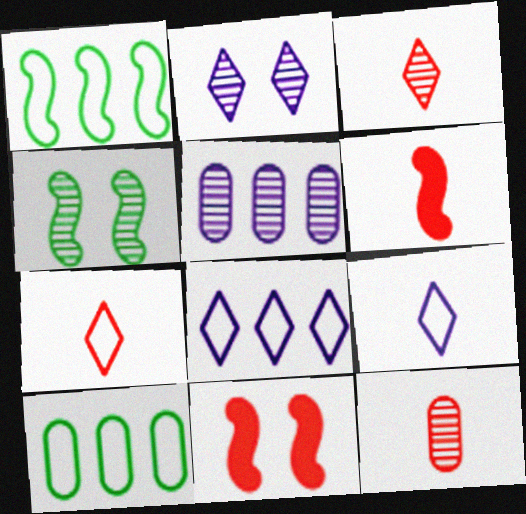[[2, 6, 10], 
[3, 4, 5], 
[6, 7, 12]]